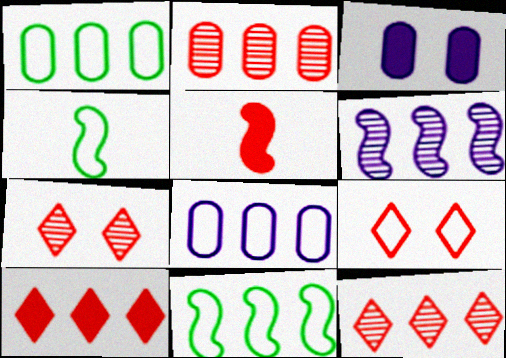[[1, 6, 10], 
[2, 5, 9], 
[3, 4, 12], 
[4, 8, 9]]